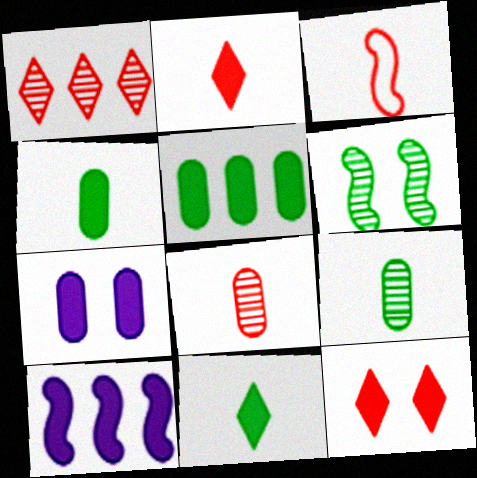[[2, 3, 8], 
[3, 6, 10], 
[4, 10, 12]]